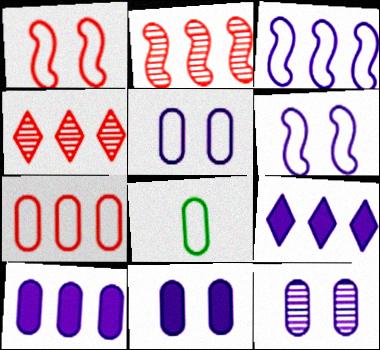[[5, 7, 8], 
[5, 11, 12]]